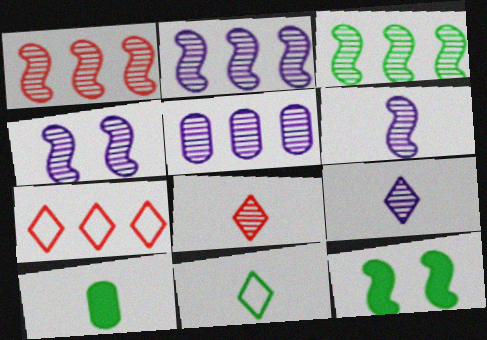[[1, 2, 3], 
[2, 4, 6], 
[4, 5, 9], 
[4, 7, 10]]